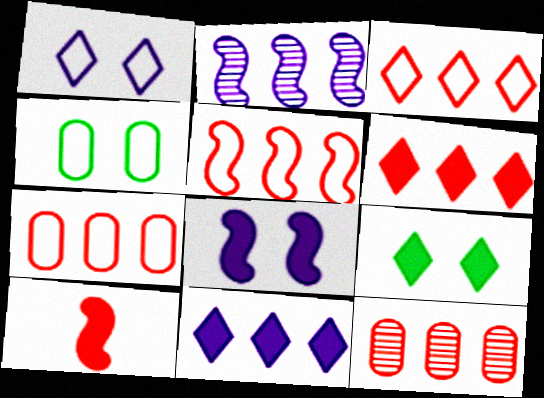[[3, 5, 7], 
[5, 6, 12]]